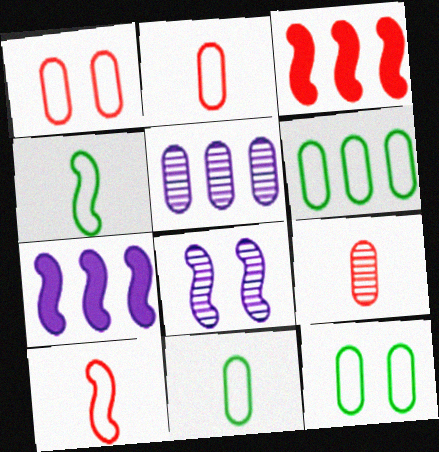[[3, 4, 8], 
[6, 11, 12]]